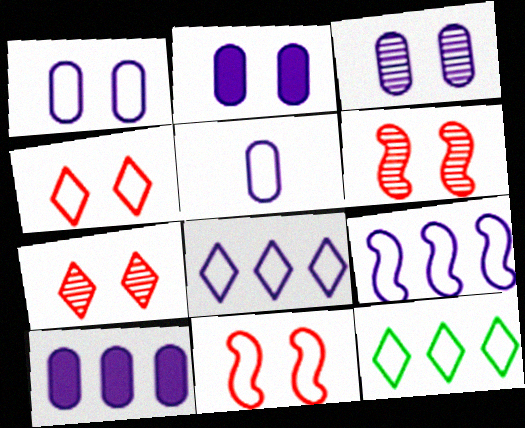[[1, 2, 3], 
[3, 5, 10], 
[5, 11, 12]]